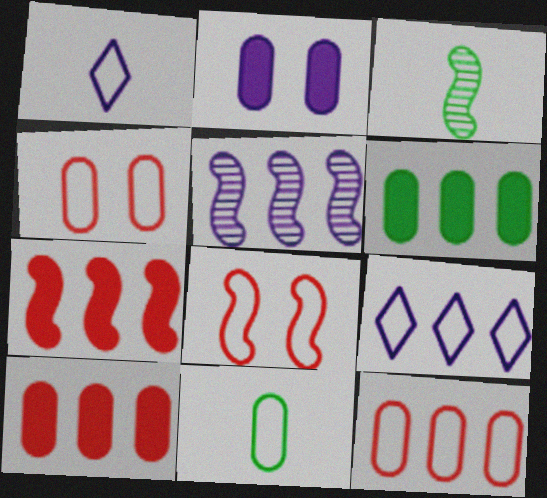[[1, 2, 5], 
[8, 9, 11]]